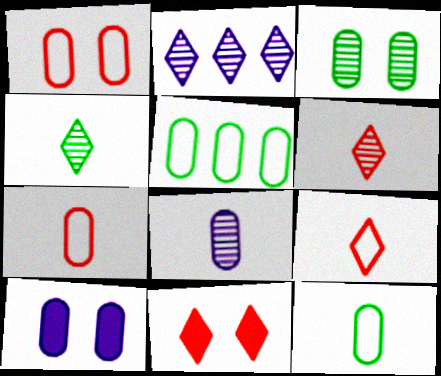[[1, 3, 10]]